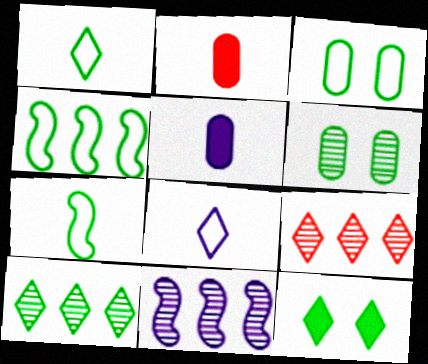[[1, 3, 4], 
[1, 10, 12], 
[8, 9, 12]]